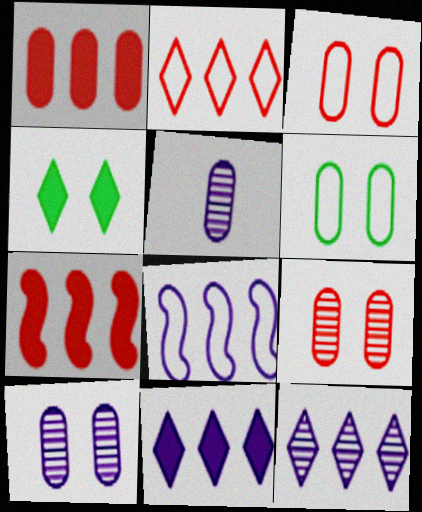[[1, 5, 6]]